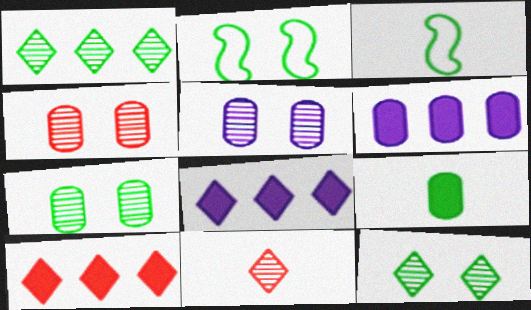[[1, 2, 9], 
[2, 6, 11], 
[3, 4, 8], 
[3, 5, 10], 
[4, 5, 7]]